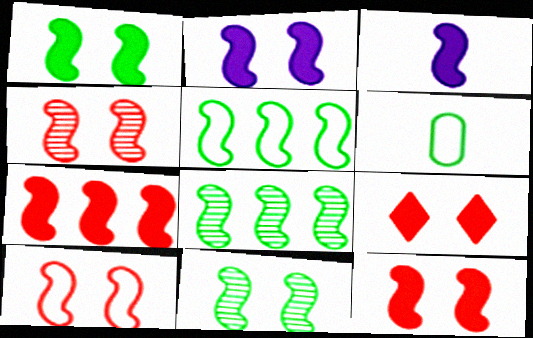[[1, 2, 12], 
[1, 3, 7], 
[2, 10, 11], 
[3, 4, 5], 
[3, 8, 10], 
[4, 10, 12]]